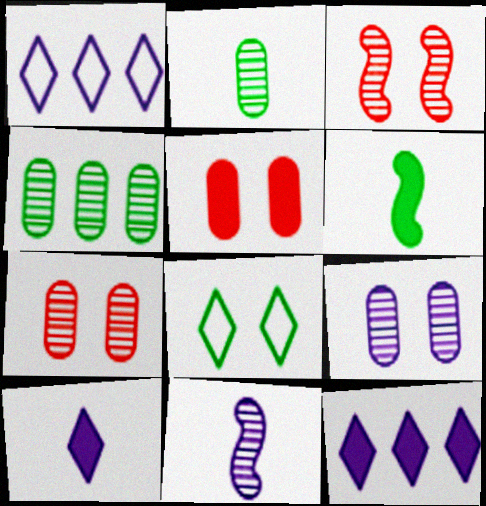[[1, 6, 7], 
[4, 6, 8], 
[5, 6, 12]]